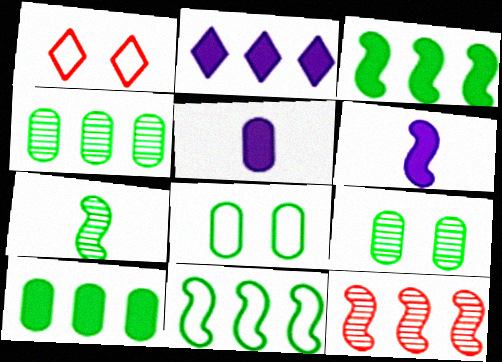[[1, 4, 6]]